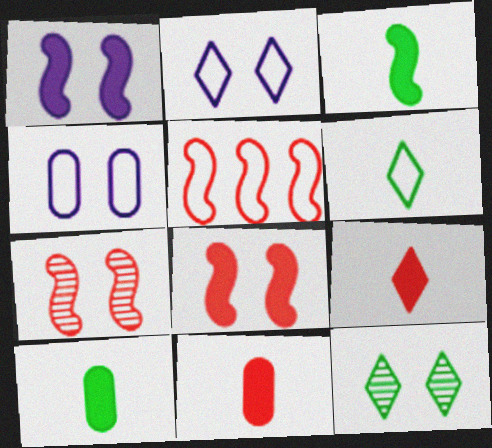[[4, 5, 6], 
[4, 8, 12]]